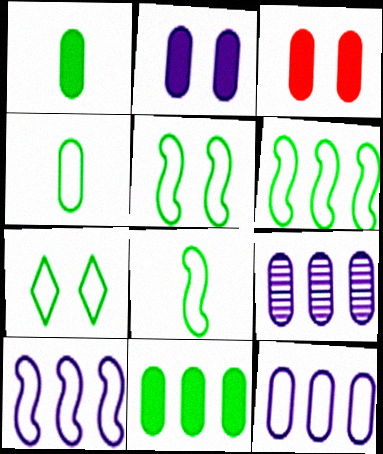[[3, 4, 9], 
[4, 6, 7], 
[5, 6, 8]]